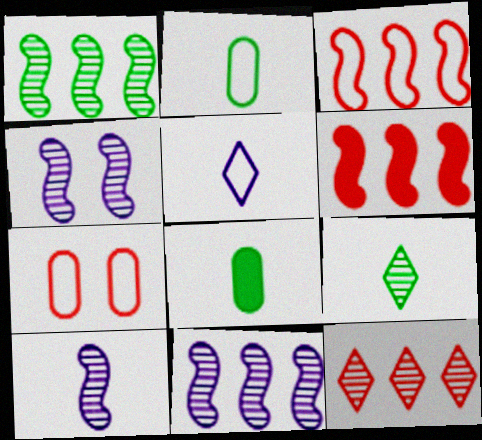[[4, 10, 11]]